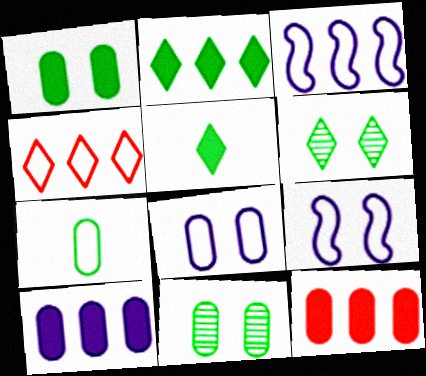[[4, 7, 9]]